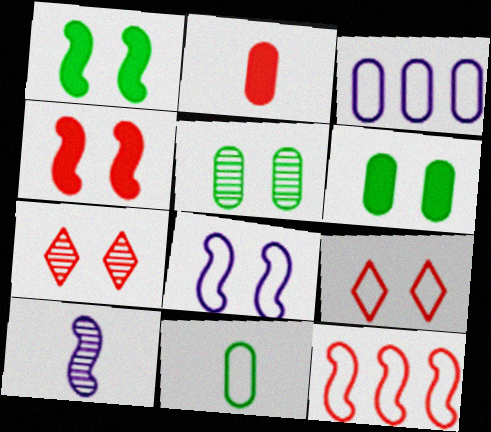[[1, 10, 12], 
[2, 3, 5], 
[2, 7, 12], 
[6, 7, 8]]